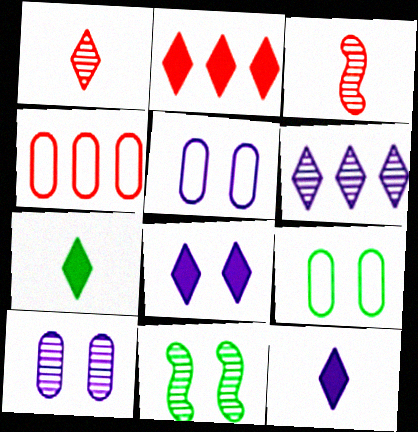[[2, 7, 8], 
[4, 11, 12]]